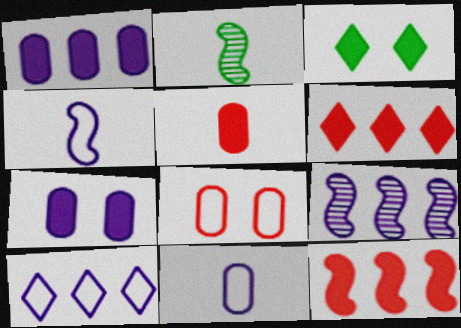[[1, 9, 10]]